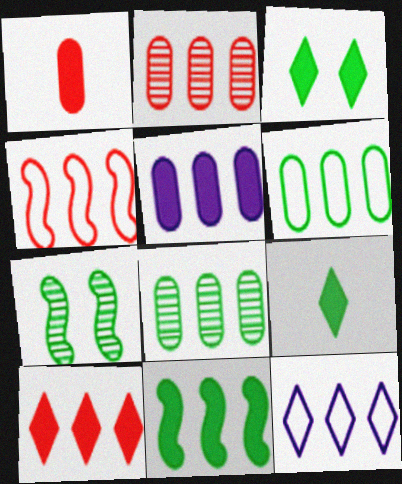[[1, 7, 12], 
[2, 4, 10], 
[2, 5, 6], 
[2, 11, 12], 
[4, 6, 12], 
[5, 10, 11], 
[6, 7, 9]]